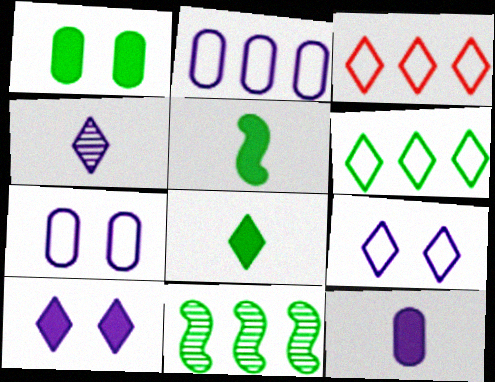[]